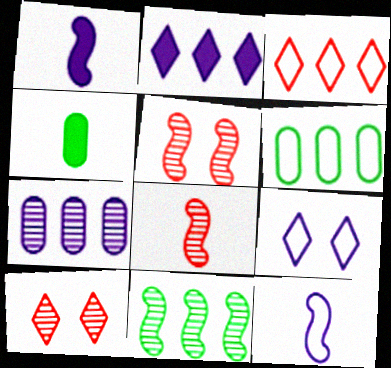[[1, 6, 10], 
[1, 7, 9]]